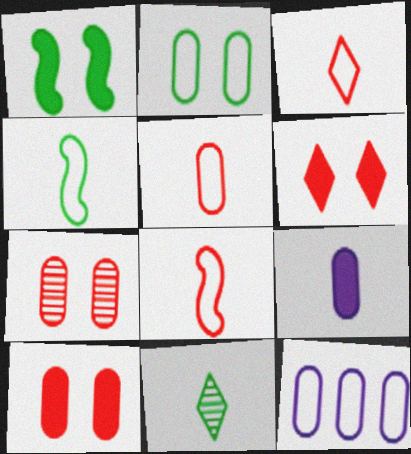[[2, 5, 12], 
[3, 5, 8], 
[8, 9, 11]]